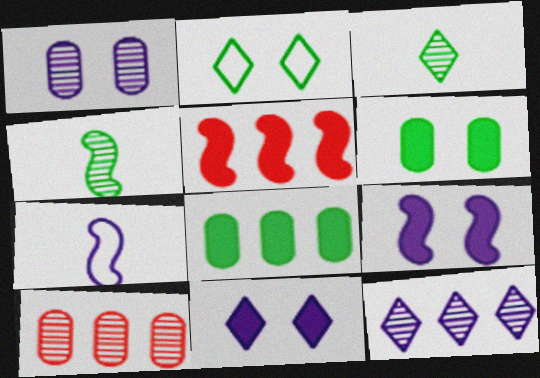[[2, 4, 8]]